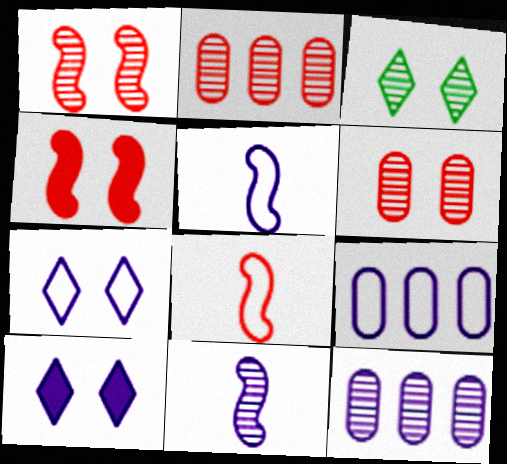[[2, 3, 11], 
[5, 7, 9], 
[5, 10, 12], 
[9, 10, 11]]